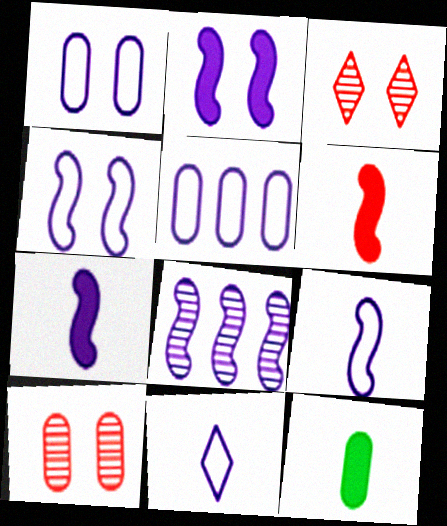[[2, 8, 9], 
[4, 5, 11], 
[4, 7, 8], 
[5, 10, 12]]